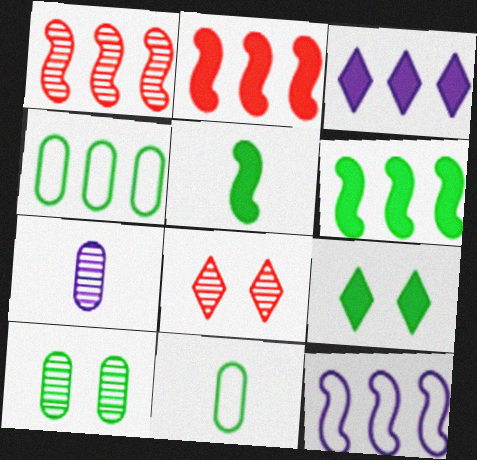[[1, 3, 4], 
[1, 6, 12]]